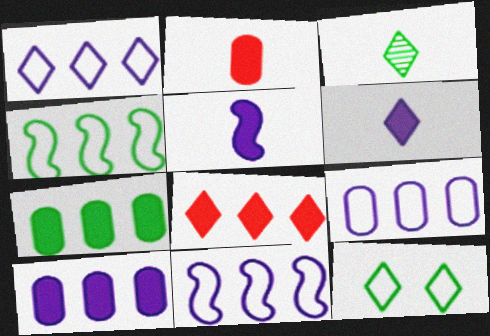[[1, 9, 11]]